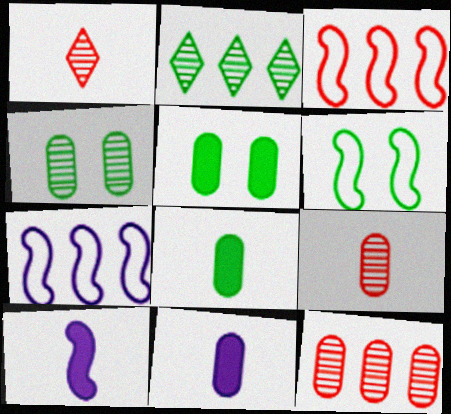[[1, 5, 7], 
[2, 6, 8]]